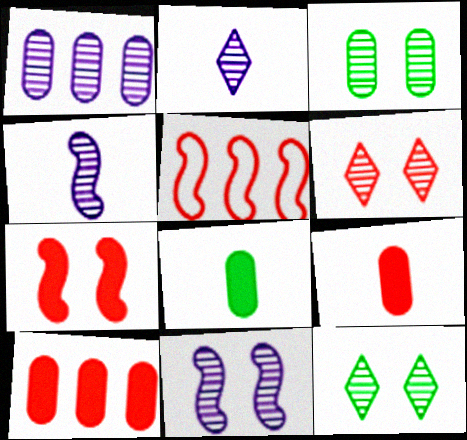[[1, 2, 11], 
[3, 6, 11], 
[5, 6, 9]]